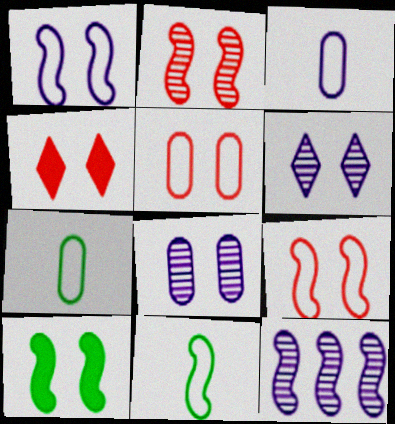[[1, 2, 10], 
[2, 4, 5], 
[4, 7, 12], 
[5, 6, 10]]